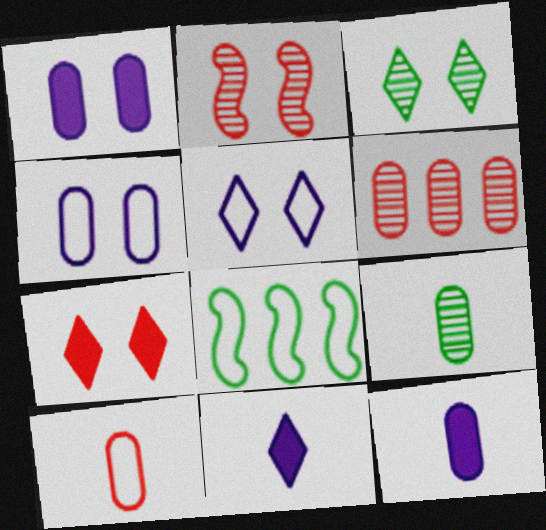[[3, 5, 7], 
[5, 8, 10], 
[9, 10, 12]]